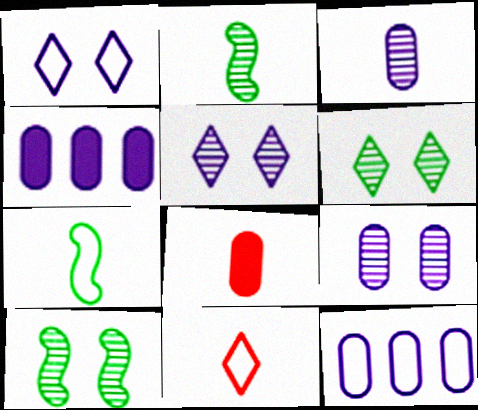[[4, 10, 11]]